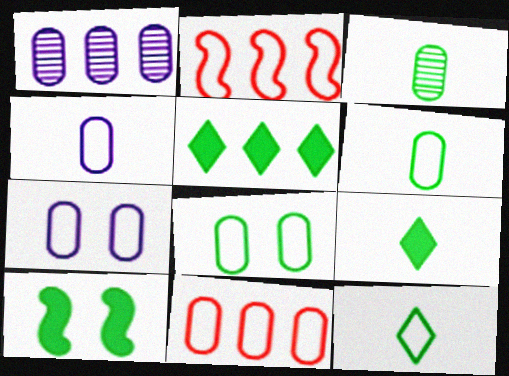[[1, 2, 5], 
[2, 7, 12], 
[4, 8, 11], 
[6, 7, 11]]